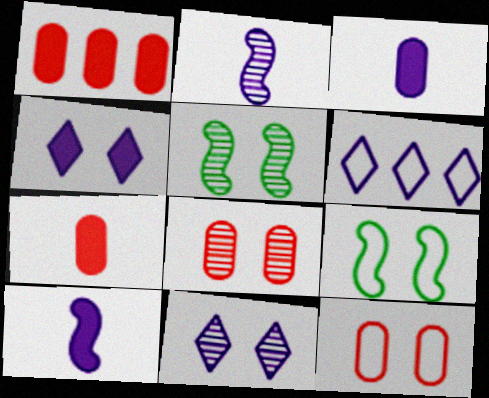[[4, 5, 12], 
[4, 8, 9], 
[5, 6, 7], 
[5, 8, 11]]